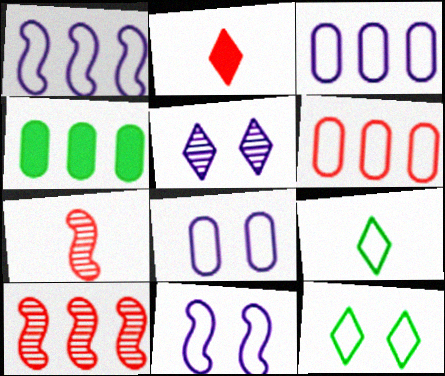[[6, 9, 11]]